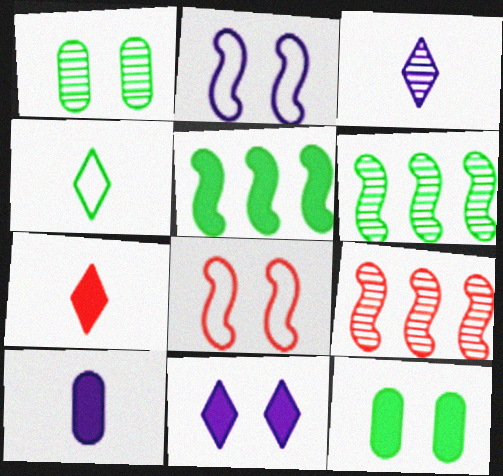[[1, 3, 9], 
[1, 4, 5], 
[1, 8, 11], 
[3, 4, 7], 
[4, 6, 12]]